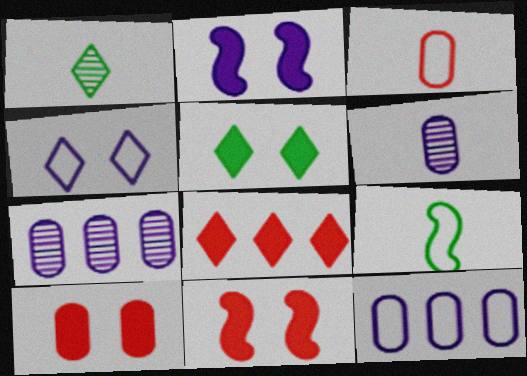[[1, 4, 8], 
[1, 11, 12], 
[2, 5, 10]]